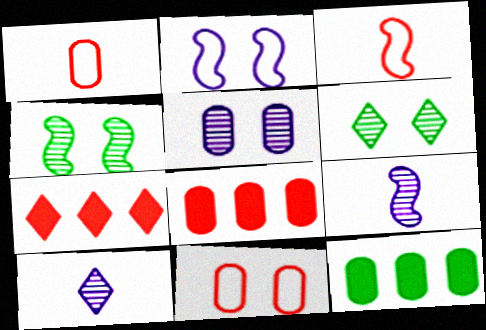[[1, 5, 12]]